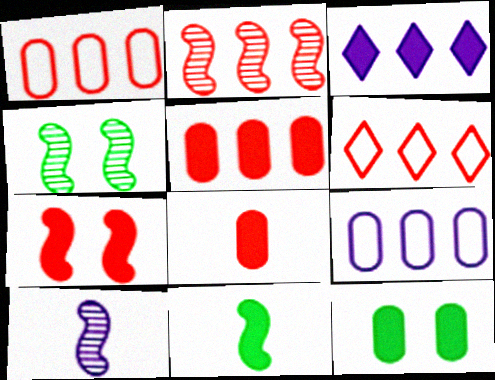[[2, 4, 10], 
[2, 5, 6], 
[6, 10, 12]]